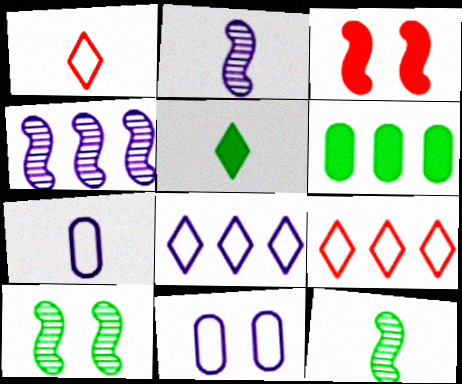[[4, 6, 9]]